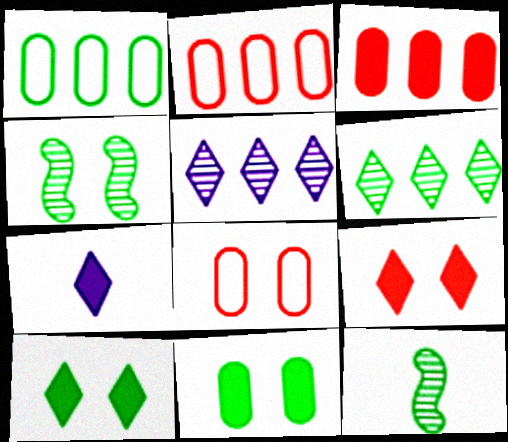[[1, 10, 12], 
[2, 4, 7]]